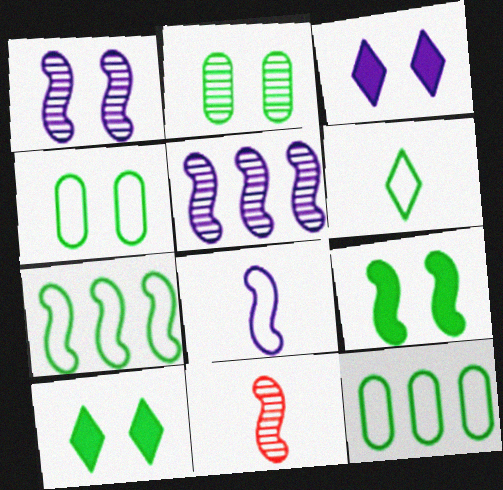[[3, 11, 12], 
[4, 6, 7]]